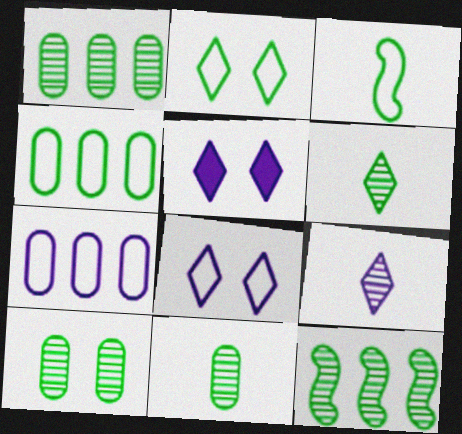[[1, 10, 11], 
[2, 3, 4], 
[6, 10, 12]]